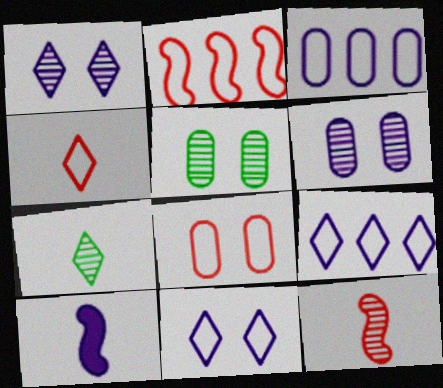[[1, 3, 10], 
[2, 4, 8], 
[6, 9, 10]]